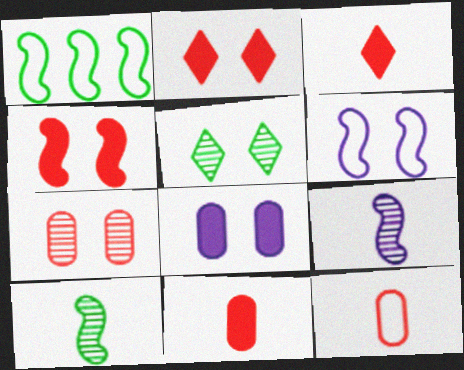[[1, 4, 9]]